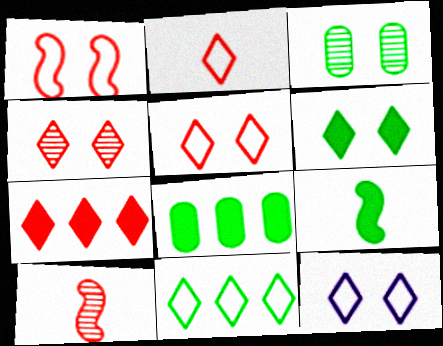[[2, 4, 7], 
[2, 11, 12], 
[3, 9, 11], 
[4, 6, 12], 
[6, 8, 9], 
[8, 10, 12]]